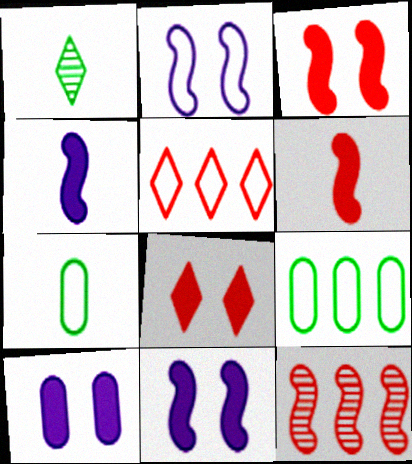[[2, 5, 7]]